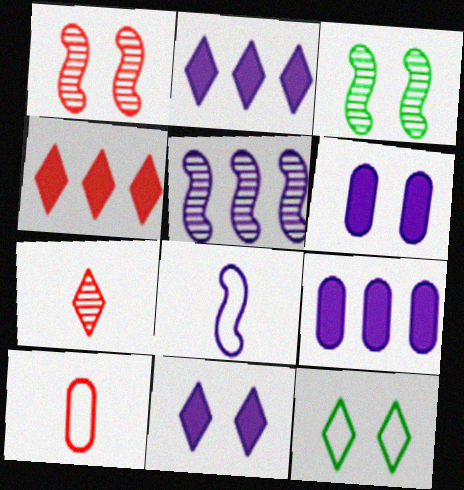[[1, 4, 10], 
[1, 6, 12], 
[2, 3, 10], 
[2, 7, 12]]